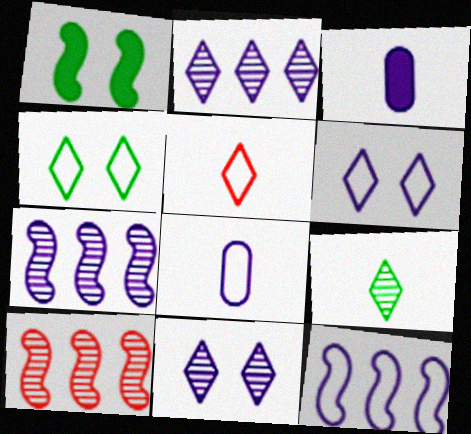[[3, 4, 10], 
[3, 6, 7], 
[3, 11, 12], 
[6, 8, 12]]